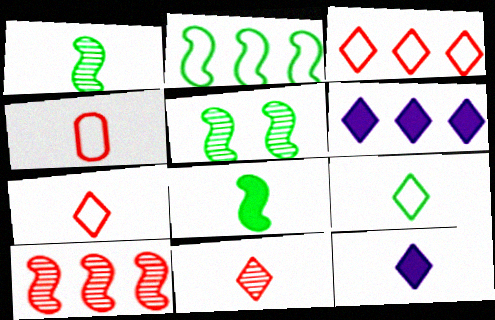[[1, 4, 12], 
[2, 5, 8], 
[4, 5, 6], 
[9, 11, 12]]